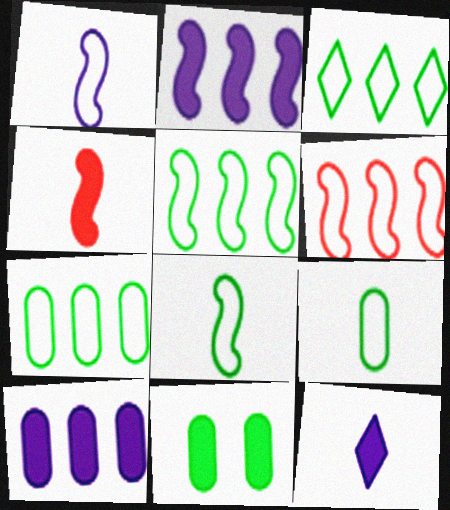[[3, 5, 7]]